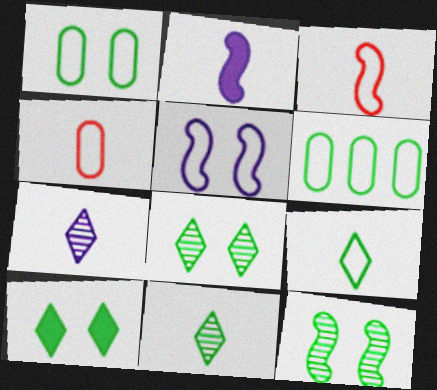[[1, 10, 12], 
[2, 4, 11]]